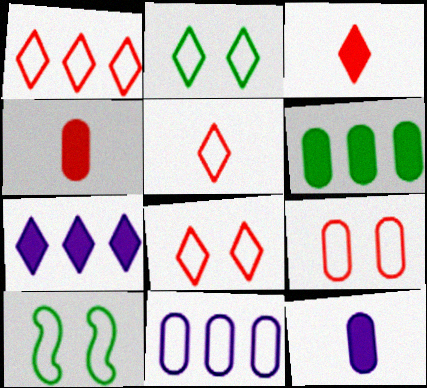[[1, 5, 8], 
[5, 10, 11]]